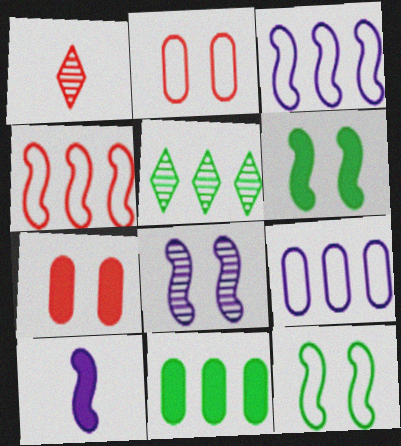[[1, 4, 7], 
[1, 6, 9], 
[2, 5, 10], 
[3, 8, 10]]